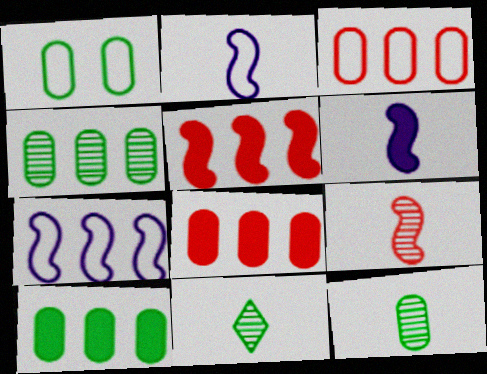[[1, 10, 12]]